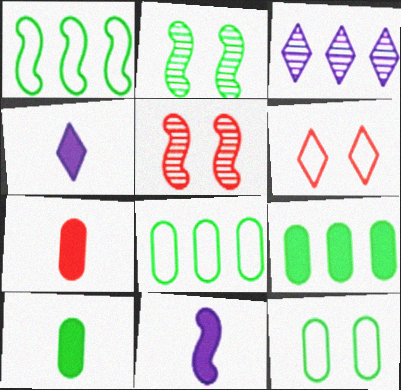[[1, 5, 11], 
[4, 5, 8]]